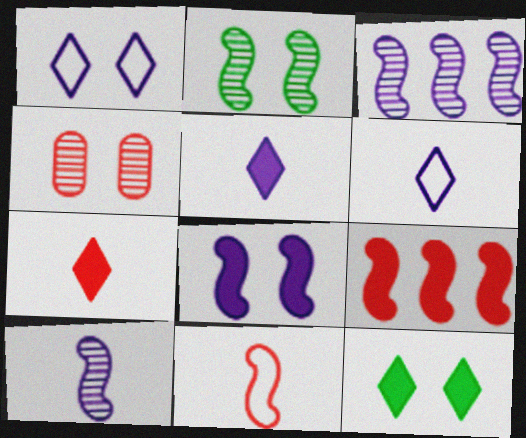[]